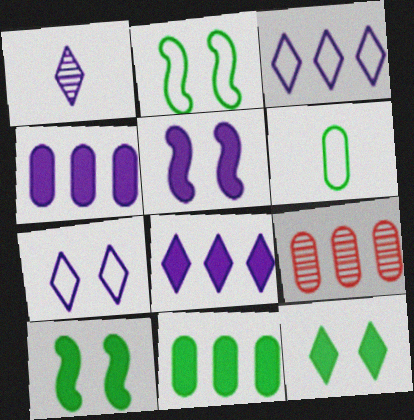[[1, 7, 8]]